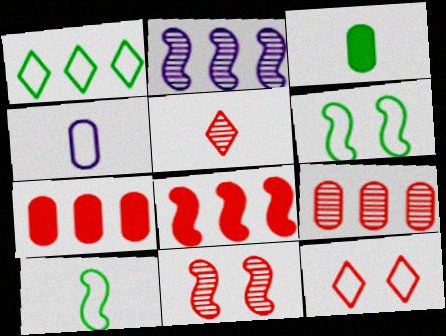[[1, 2, 7], 
[2, 3, 12], 
[5, 9, 11]]